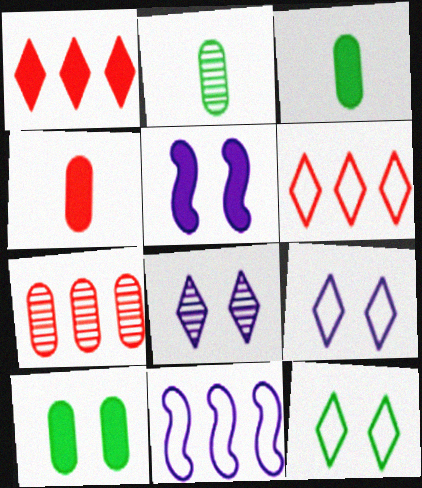[[1, 3, 5], 
[2, 5, 6]]